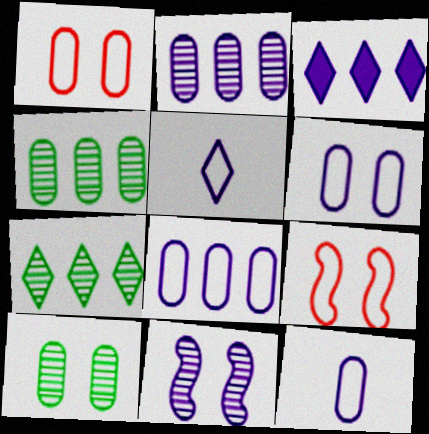[[3, 11, 12], 
[6, 8, 12]]